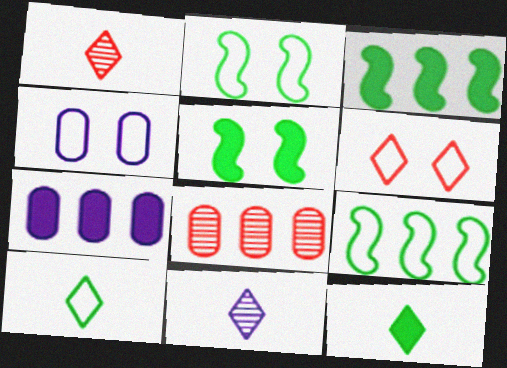[[1, 2, 7], 
[1, 3, 4], 
[2, 4, 6]]